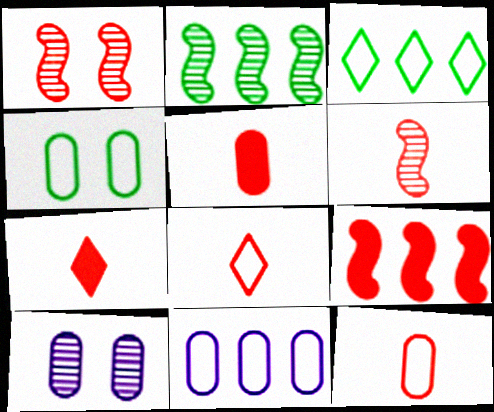[[4, 11, 12], 
[5, 6, 8], 
[6, 7, 12]]